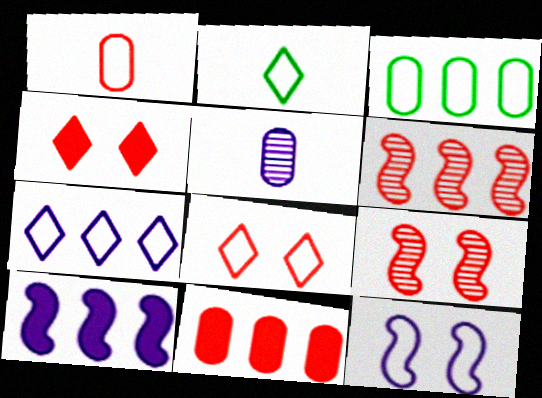[[1, 4, 6], 
[2, 7, 8]]